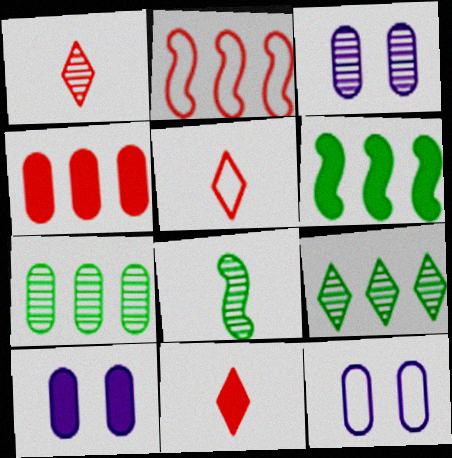[[1, 5, 11], 
[1, 6, 12], 
[3, 5, 6], 
[3, 10, 12], 
[6, 10, 11]]